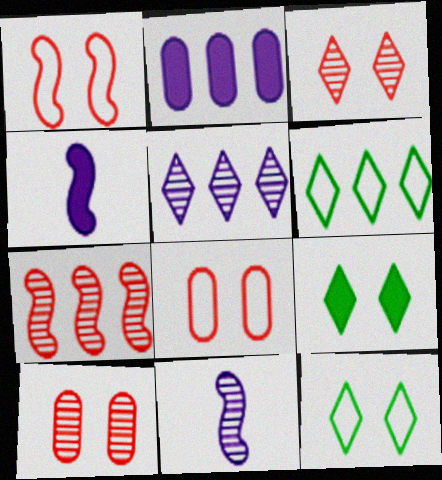[[2, 6, 7], 
[4, 6, 10]]